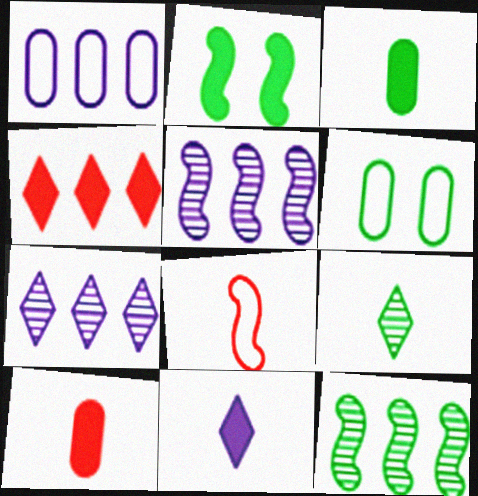[[1, 4, 12], 
[2, 5, 8]]